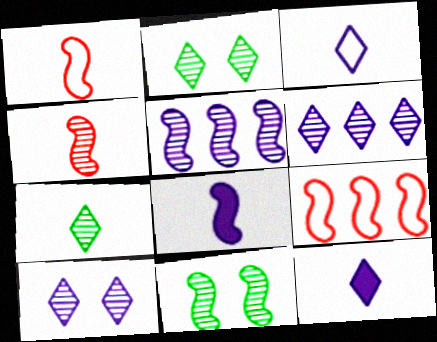[[4, 5, 11], 
[8, 9, 11]]